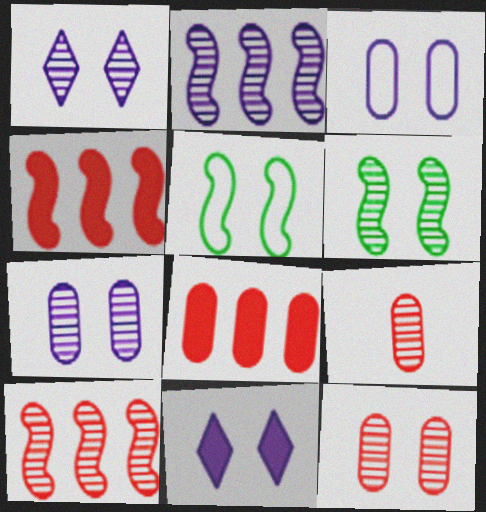[[1, 6, 12], 
[5, 11, 12]]